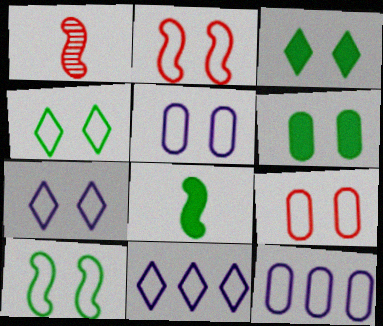[[1, 3, 12], 
[1, 6, 11], 
[2, 4, 5], 
[7, 9, 10]]